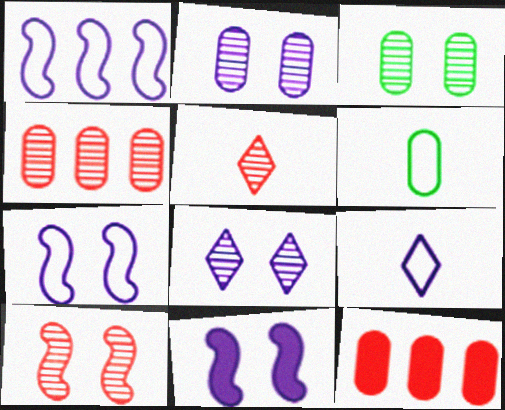[[2, 6, 12], 
[3, 8, 10], 
[4, 5, 10]]